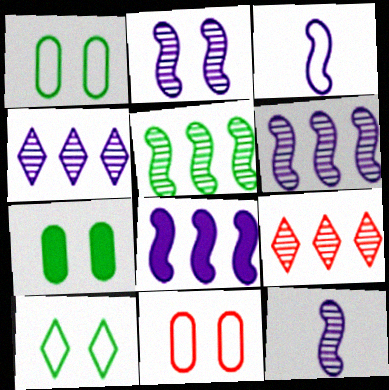[[2, 3, 8], 
[2, 6, 12], 
[3, 7, 9]]